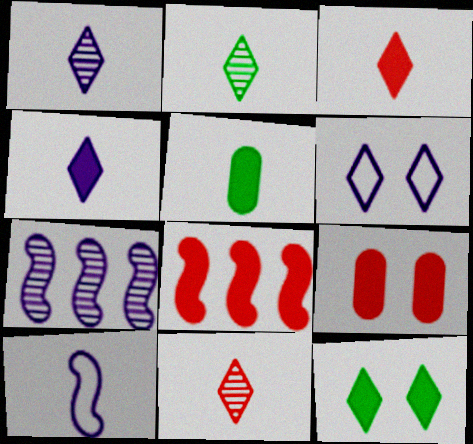[[1, 2, 11], 
[3, 8, 9], 
[5, 10, 11]]